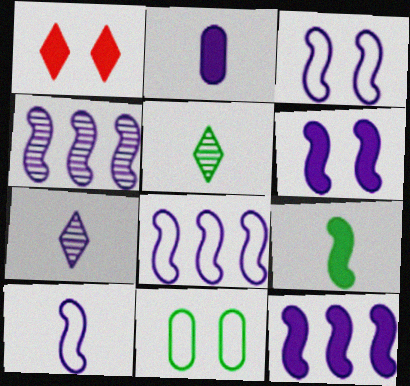[[2, 7, 10], 
[3, 8, 10], 
[4, 6, 10], 
[4, 8, 12]]